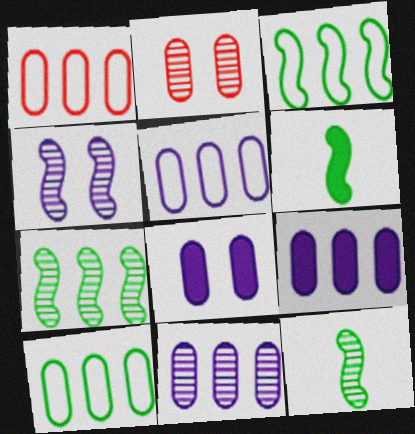[[1, 5, 10], 
[5, 9, 11]]